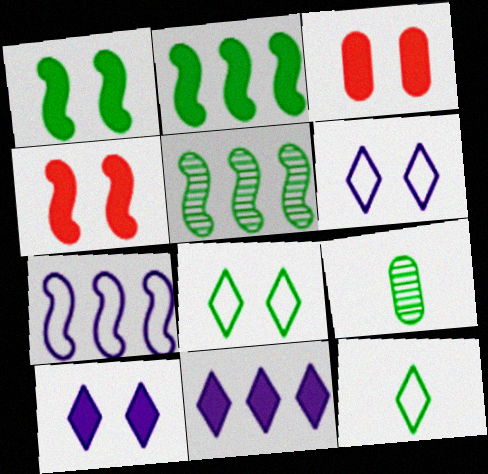[[1, 3, 10], 
[2, 8, 9]]